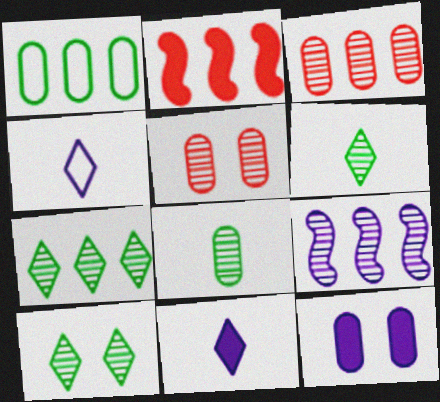[[3, 7, 9], 
[4, 9, 12], 
[5, 6, 9], 
[6, 7, 10]]